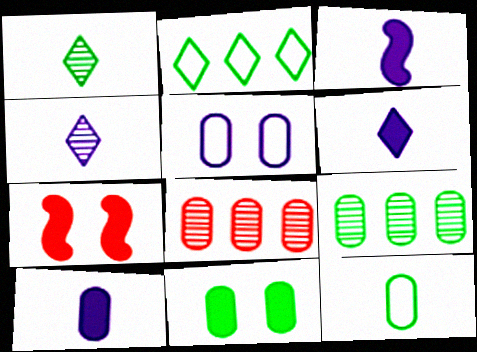[[3, 6, 10], 
[9, 11, 12]]